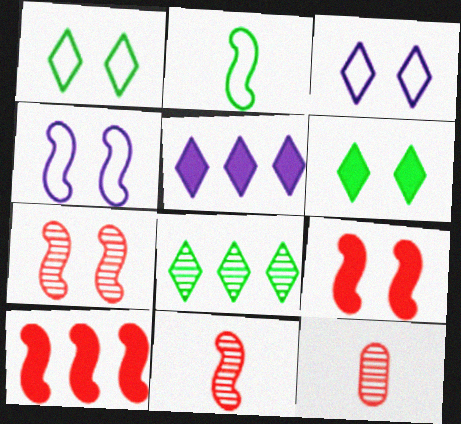[]